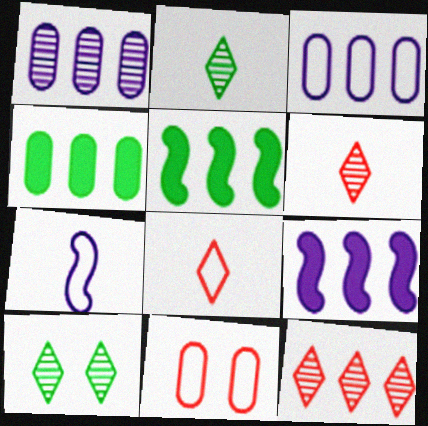[[2, 9, 11], 
[3, 5, 12]]